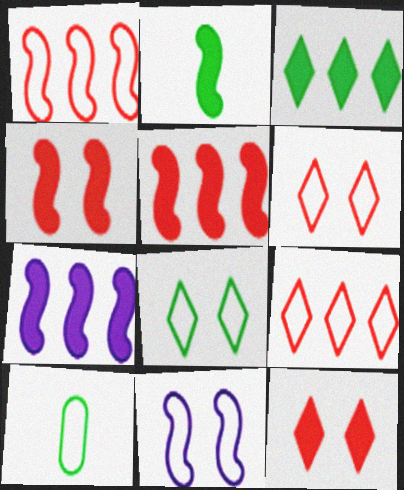[[2, 4, 7], 
[9, 10, 11]]